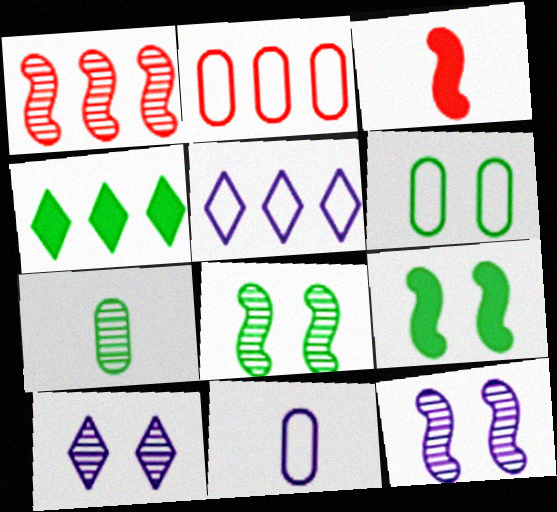[[1, 7, 10], 
[2, 6, 11]]